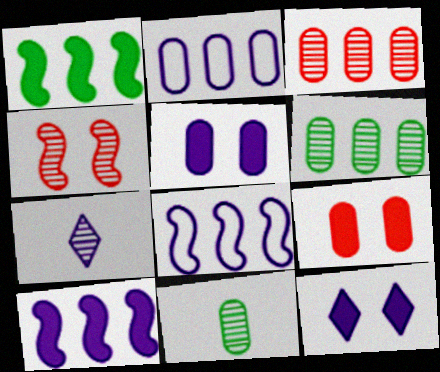[[2, 9, 11], 
[4, 6, 7], 
[5, 7, 8]]